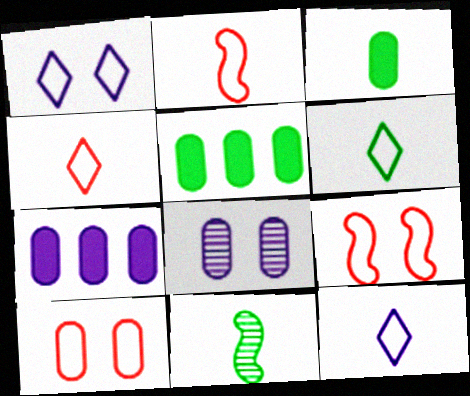[[3, 6, 11], 
[4, 6, 12]]